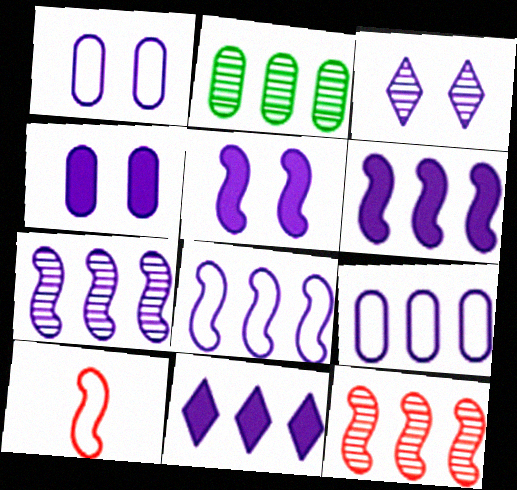[[1, 3, 5], 
[6, 7, 8], 
[7, 9, 11]]